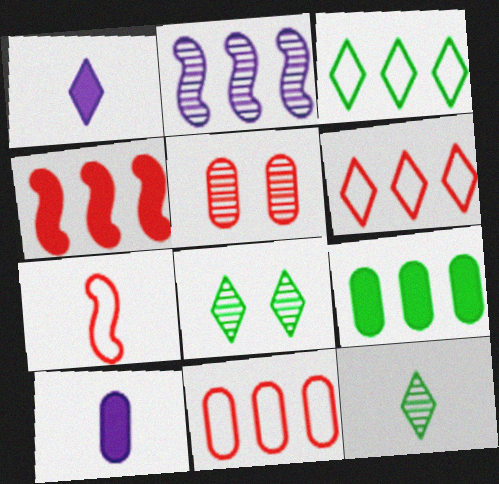[[1, 6, 8], 
[2, 5, 12], 
[2, 6, 9], 
[7, 10, 12]]